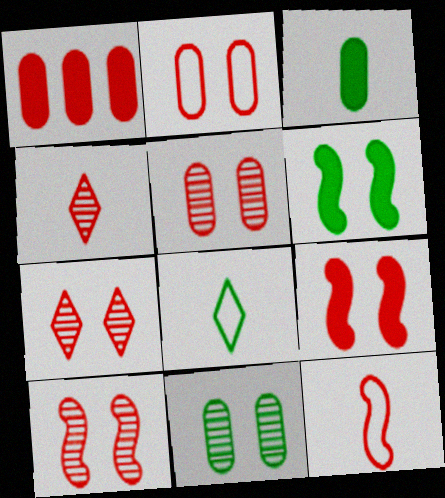[[1, 7, 12], 
[2, 7, 9], 
[5, 7, 10]]